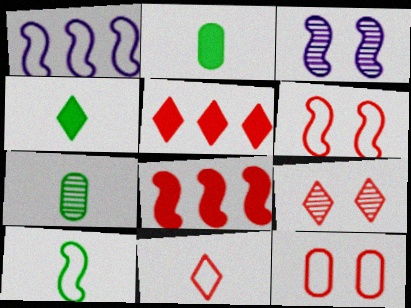[[1, 2, 9], 
[1, 6, 10], 
[3, 8, 10], 
[4, 7, 10], 
[5, 9, 11]]